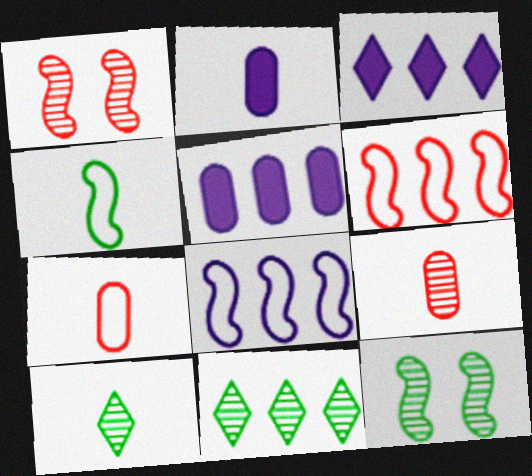[[3, 7, 12], 
[5, 6, 11]]